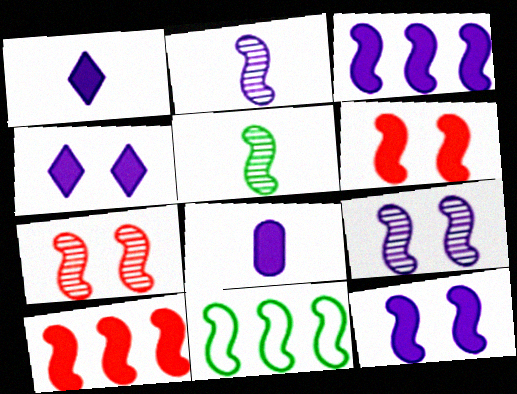[[2, 6, 11], 
[3, 4, 8]]